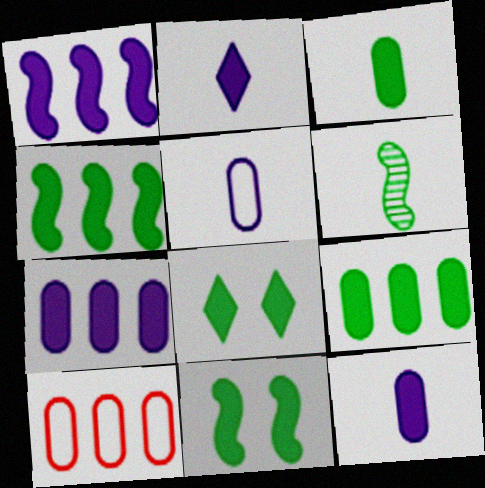[[3, 4, 8]]